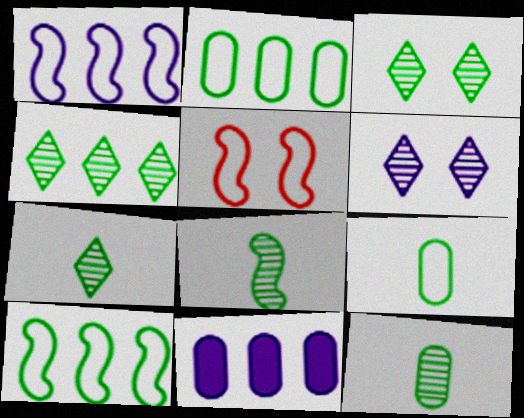[[3, 4, 7], 
[5, 7, 11], 
[7, 8, 12]]